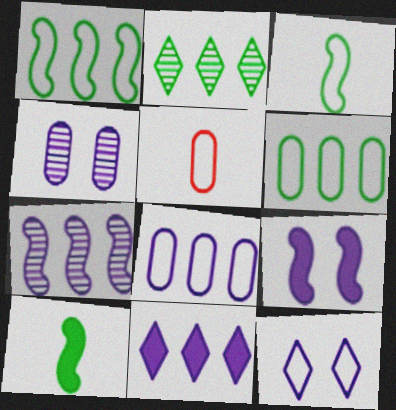[[1, 5, 12], 
[2, 5, 9], 
[4, 9, 12], 
[7, 8, 11]]